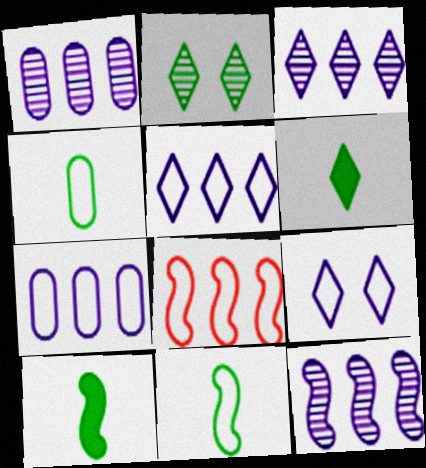[[1, 3, 12], 
[4, 8, 9]]